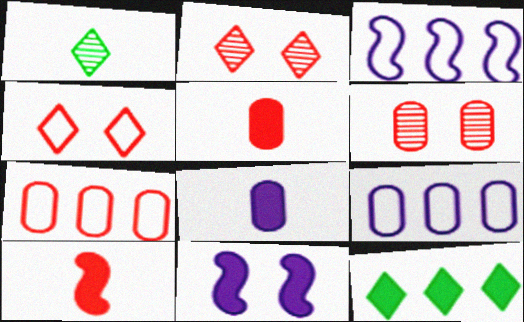[[1, 7, 11], 
[2, 7, 10], 
[5, 6, 7], 
[5, 11, 12]]